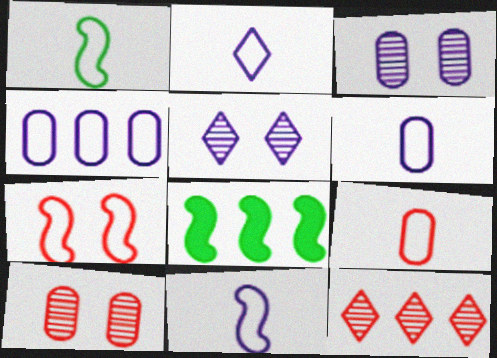[[1, 2, 9], 
[2, 6, 11], 
[2, 8, 10], 
[4, 8, 12], 
[5, 8, 9]]